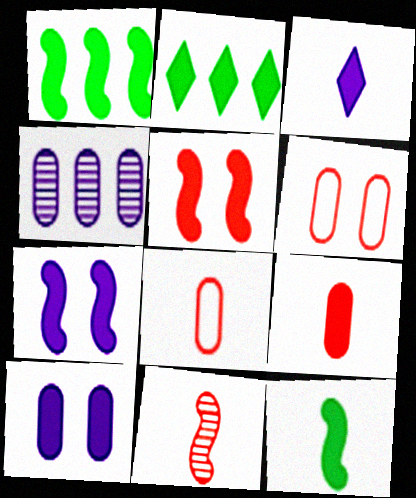[[2, 7, 9], 
[3, 9, 12]]